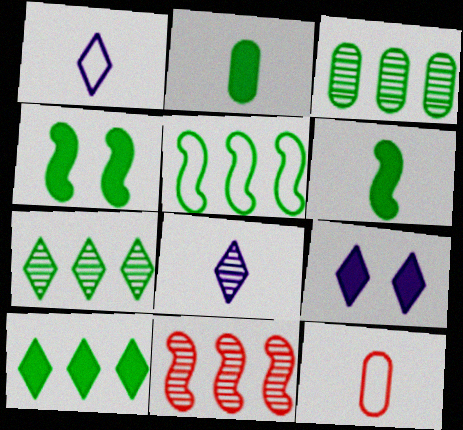[[2, 4, 10], 
[3, 5, 10], 
[6, 8, 12]]